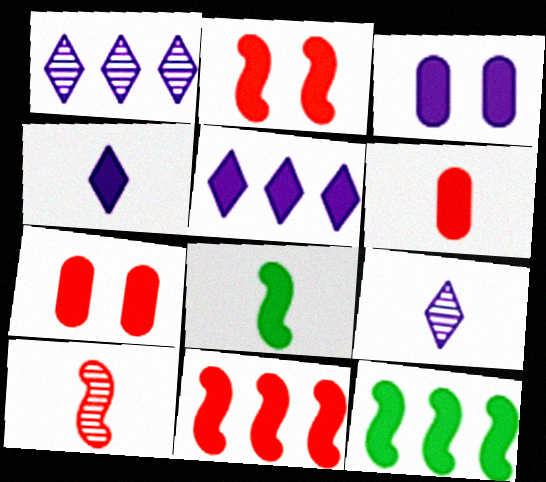[[4, 6, 8], 
[4, 7, 12], 
[5, 7, 8]]